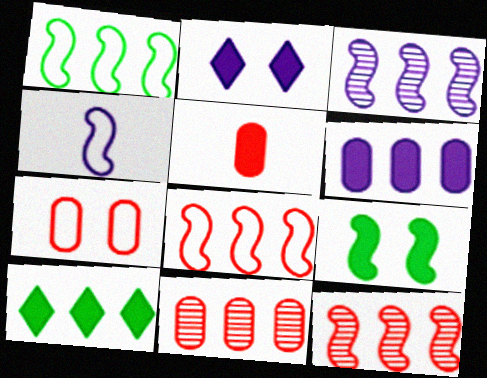[[4, 9, 12], 
[5, 7, 11]]